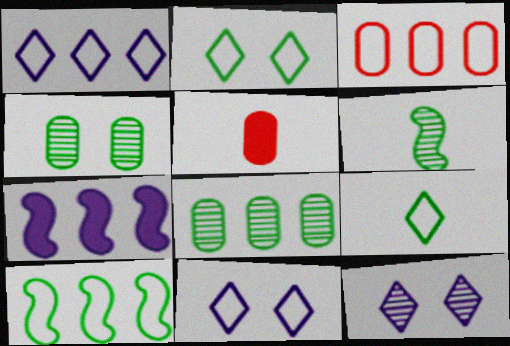[[1, 3, 10], 
[5, 10, 12]]